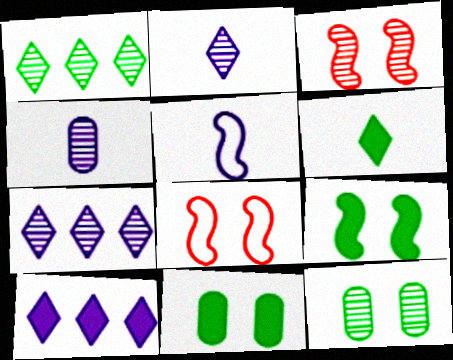[[1, 3, 4]]